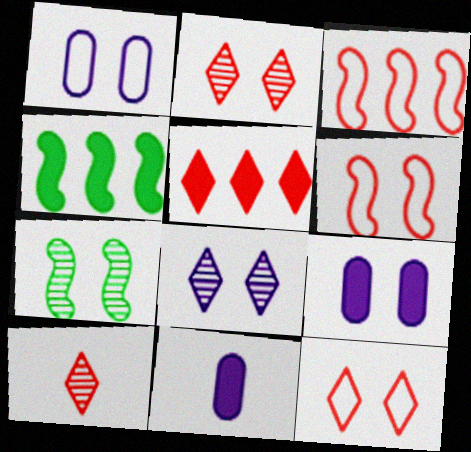[[1, 4, 10], 
[5, 10, 12], 
[7, 9, 12]]